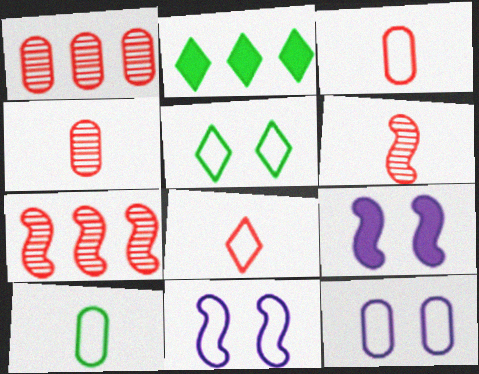[[2, 4, 11], 
[2, 6, 12]]